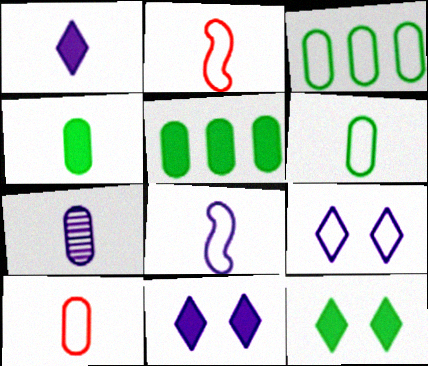[[1, 7, 8], 
[2, 3, 9], 
[4, 7, 10]]